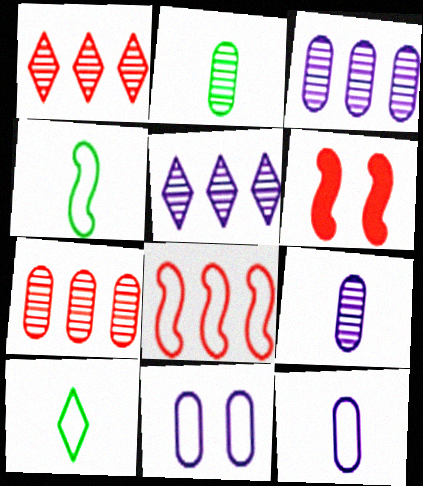[[3, 6, 10], 
[8, 10, 11]]